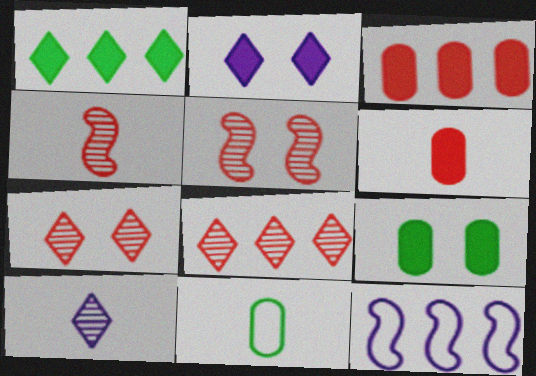[]